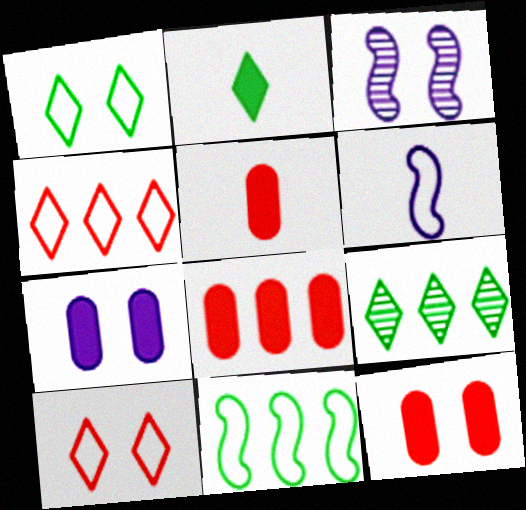[[1, 2, 9], 
[1, 3, 12], 
[5, 8, 12], 
[6, 9, 12]]